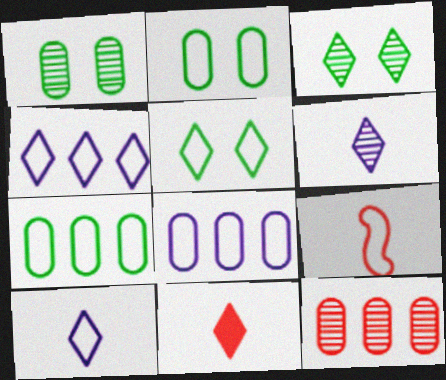[[2, 4, 9], 
[3, 4, 11], 
[5, 8, 9]]